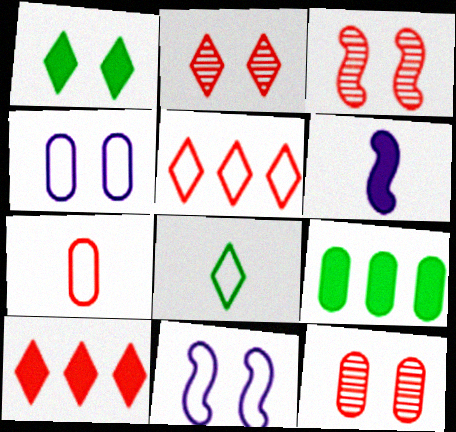[[1, 3, 4], 
[1, 11, 12], 
[2, 3, 12], 
[3, 7, 10]]